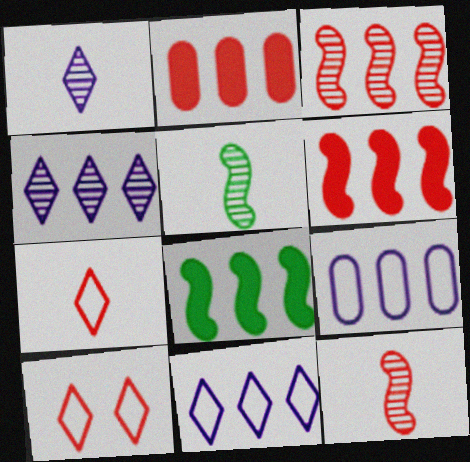[[2, 10, 12]]